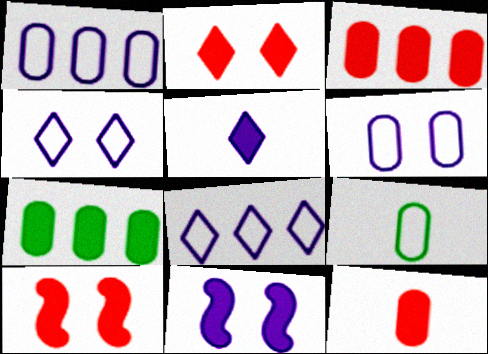[[5, 7, 10]]